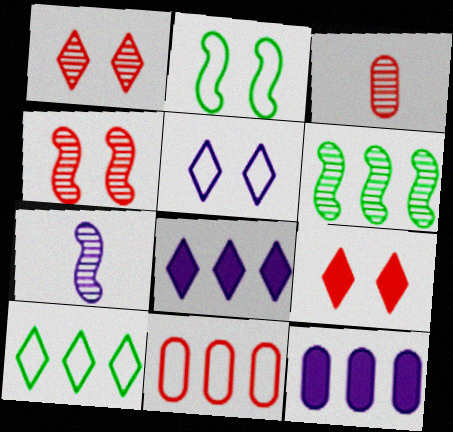[[2, 3, 8], 
[4, 6, 7], 
[5, 7, 12], 
[6, 8, 11]]